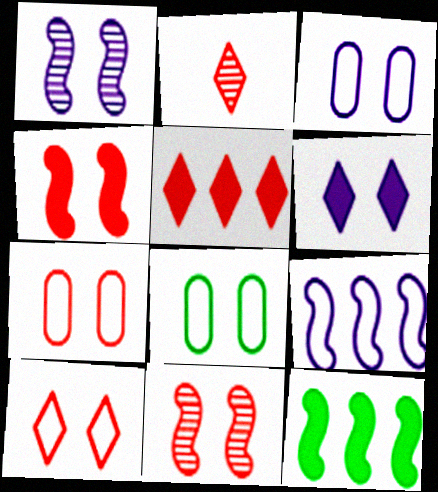[[1, 3, 6], 
[2, 3, 12], 
[2, 5, 10], 
[3, 7, 8], 
[6, 8, 11]]